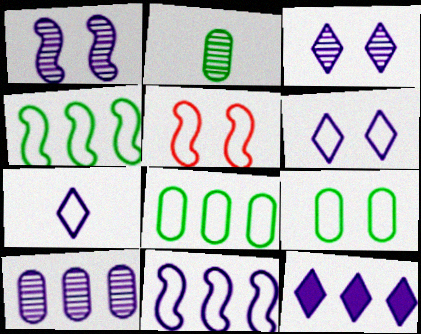[[2, 5, 12], 
[3, 7, 12], 
[5, 6, 9], 
[5, 7, 8], 
[10, 11, 12]]